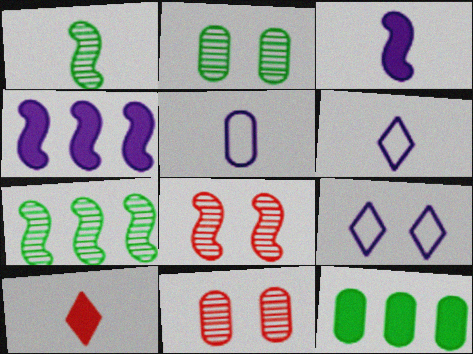[[1, 5, 10], 
[5, 11, 12], 
[6, 8, 12]]